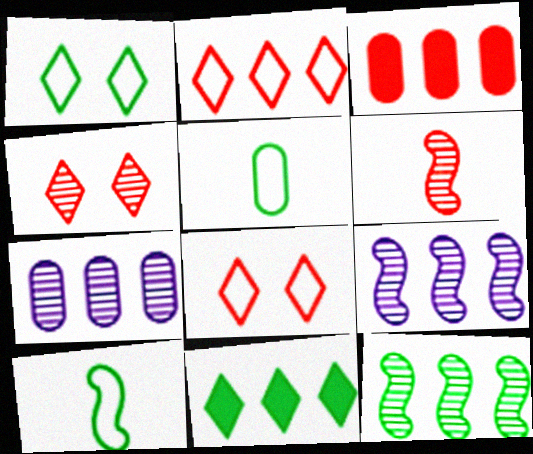[[3, 6, 8]]